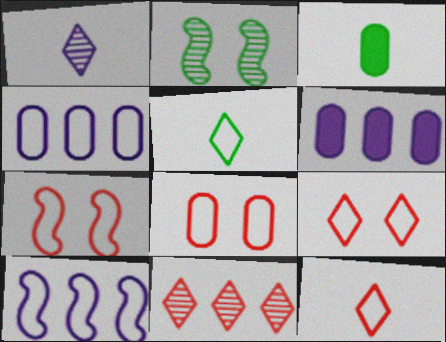[[2, 6, 12], 
[4, 5, 7], 
[5, 8, 10], 
[7, 8, 9]]